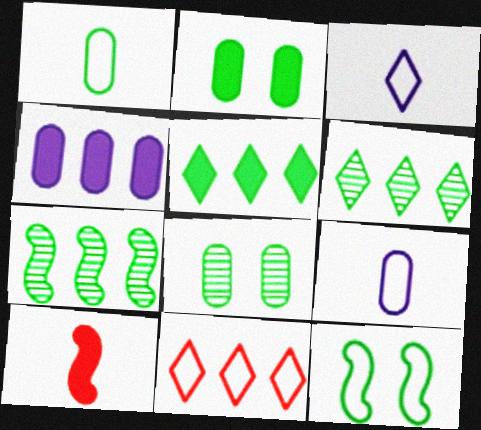[[4, 7, 11], 
[9, 11, 12]]